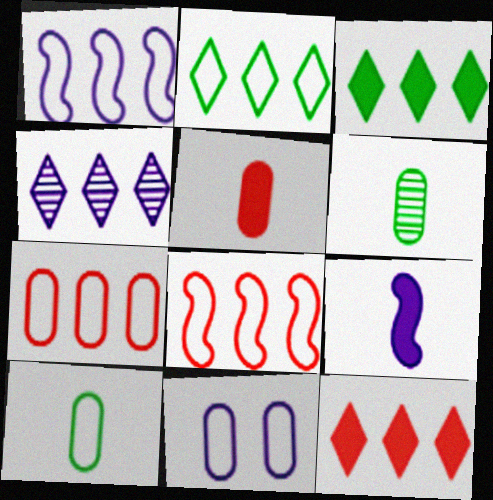[[1, 2, 7], 
[2, 4, 12], 
[4, 9, 11], 
[7, 10, 11]]